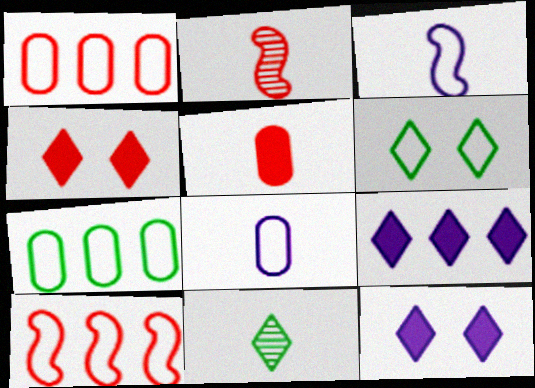[[1, 2, 4], 
[1, 3, 6], 
[2, 7, 12], 
[3, 5, 11], 
[6, 8, 10]]